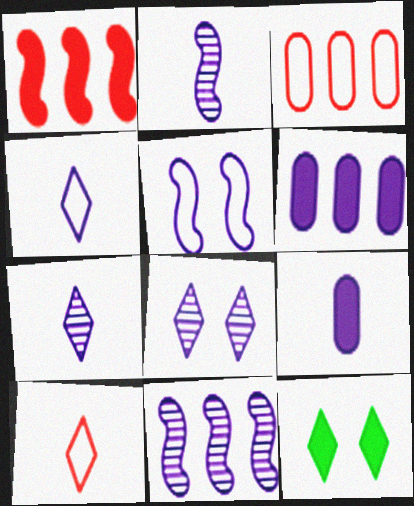[[1, 9, 12], 
[2, 3, 12], 
[2, 4, 9], 
[5, 6, 7]]